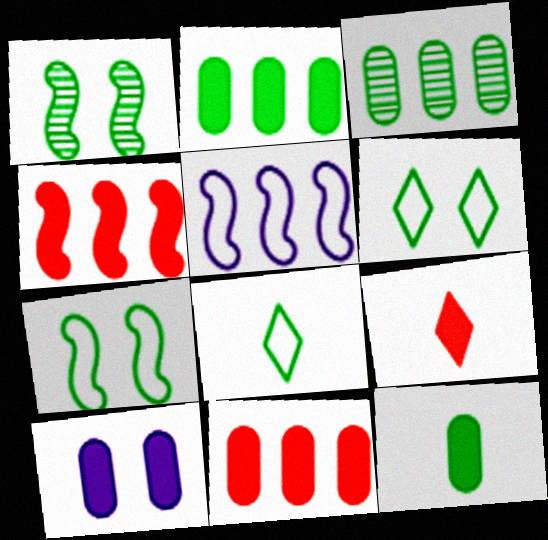[[1, 2, 8], 
[10, 11, 12]]